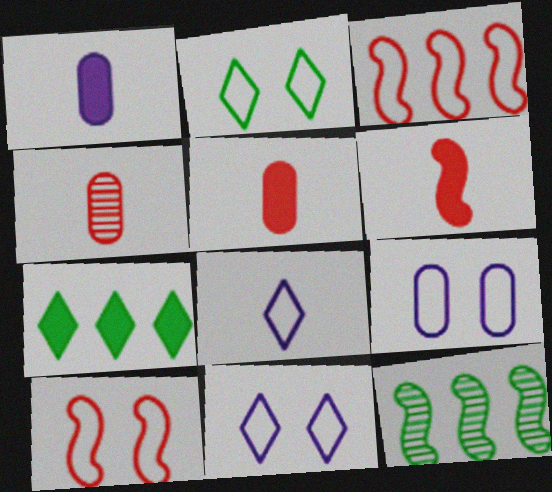[[2, 9, 10], 
[5, 11, 12]]